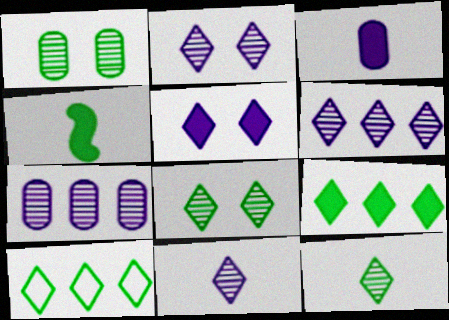[[1, 4, 10], 
[2, 6, 11]]